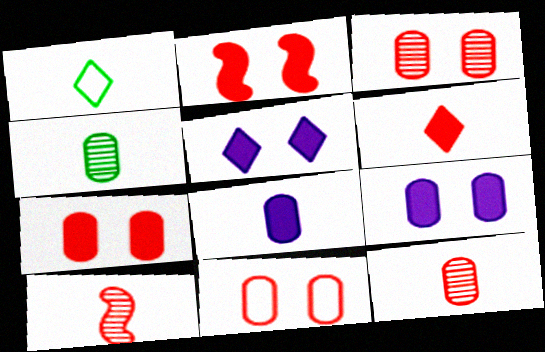[[1, 8, 10], 
[3, 7, 11]]